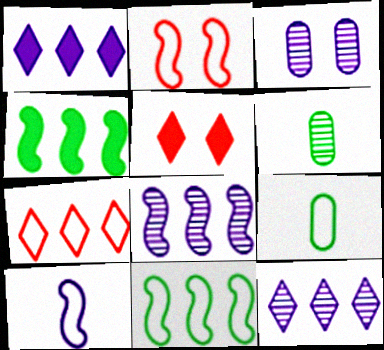[[1, 2, 6], 
[1, 3, 10], 
[2, 10, 11], 
[5, 8, 9]]